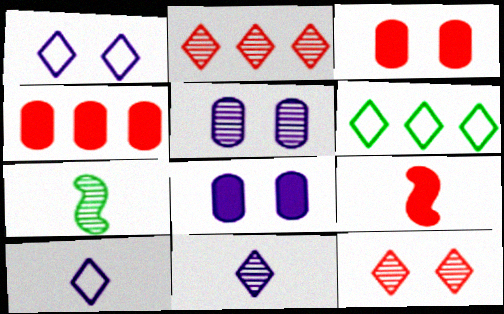[[1, 4, 7], 
[2, 5, 7], 
[5, 6, 9]]